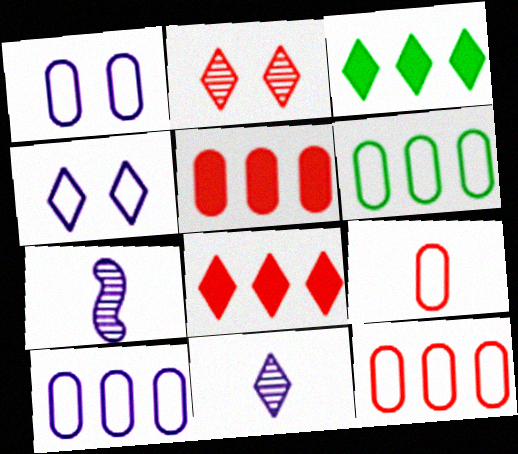[[1, 6, 9], 
[6, 10, 12]]